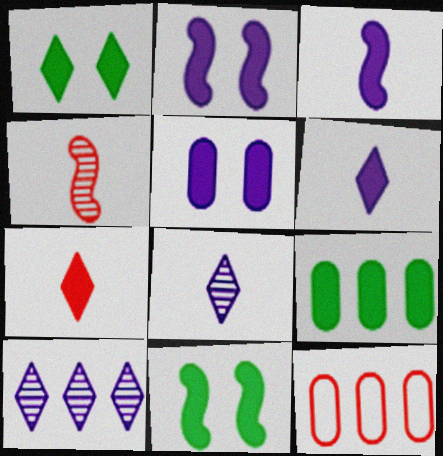[[2, 7, 9], 
[8, 11, 12]]